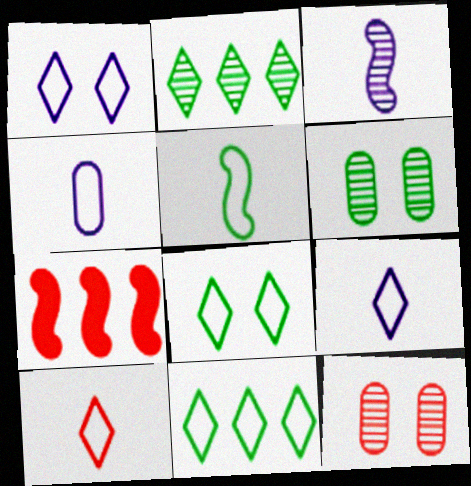[[1, 10, 11], 
[2, 3, 12], 
[4, 5, 10], 
[6, 7, 9], 
[7, 10, 12]]